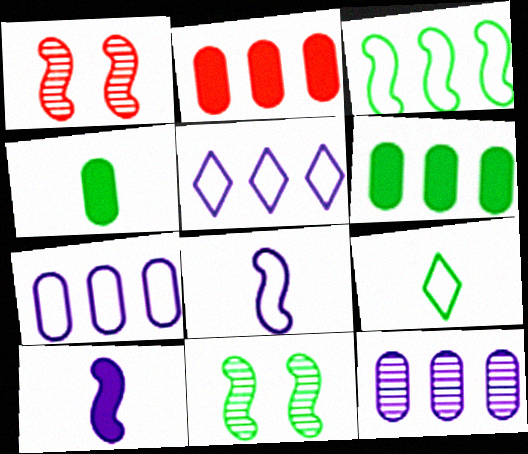[[1, 3, 10], 
[1, 4, 5], 
[6, 9, 11]]